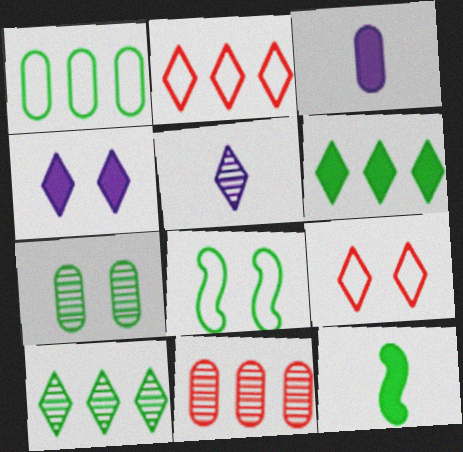[[5, 6, 9]]